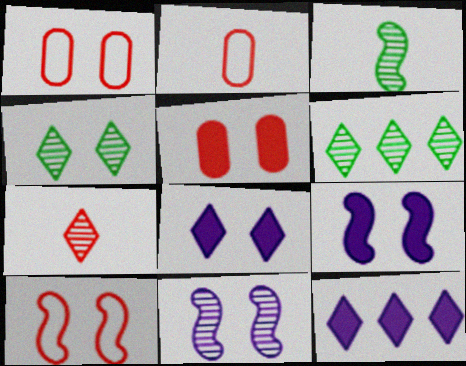[[1, 3, 12], 
[1, 4, 9], 
[2, 6, 9]]